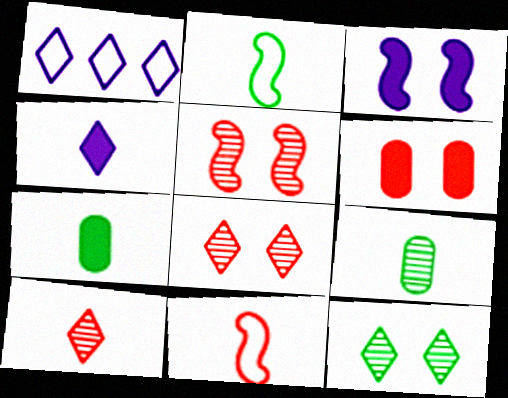[[1, 5, 7], 
[4, 9, 11]]